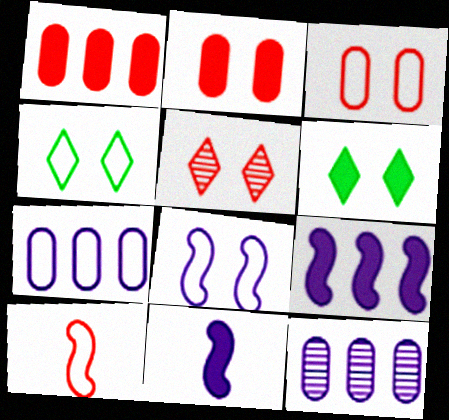[[1, 5, 10], 
[1, 6, 11], 
[3, 4, 8], 
[4, 7, 10], 
[6, 10, 12]]